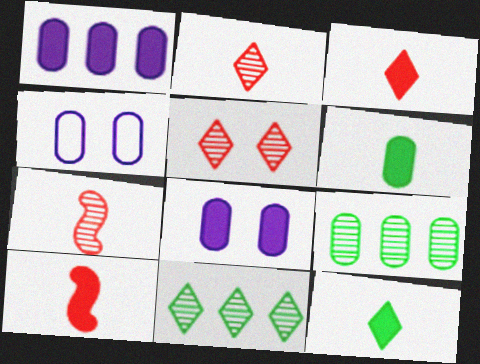[[4, 10, 11]]